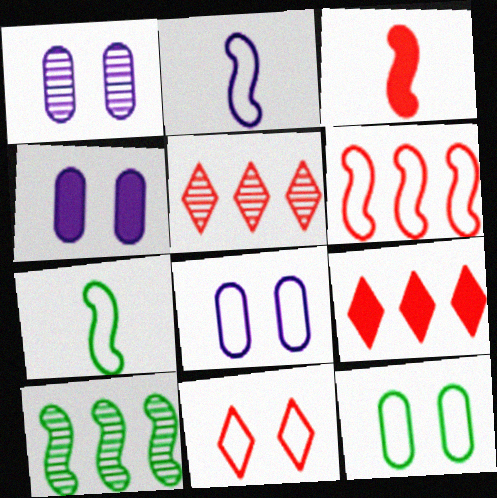[[1, 4, 8], 
[1, 7, 9], 
[4, 5, 7]]